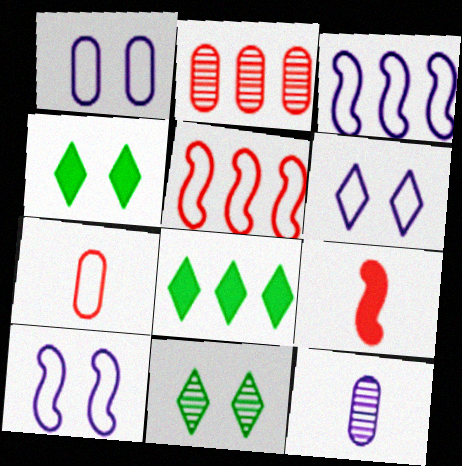[[1, 6, 10], 
[2, 3, 8], 
[4, 5, 12]]